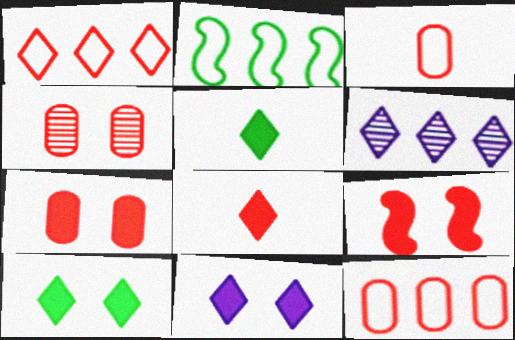[]